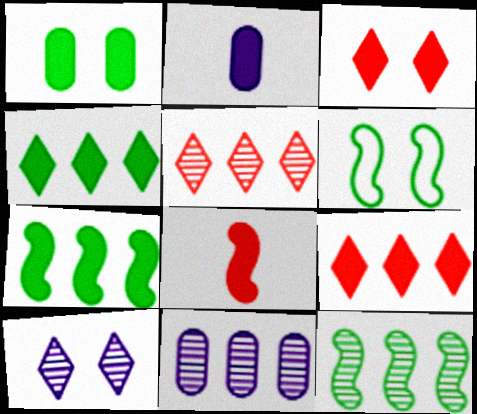[[2, 3, 7], 
[2, 5, 6], 
[5, 11, 12]]